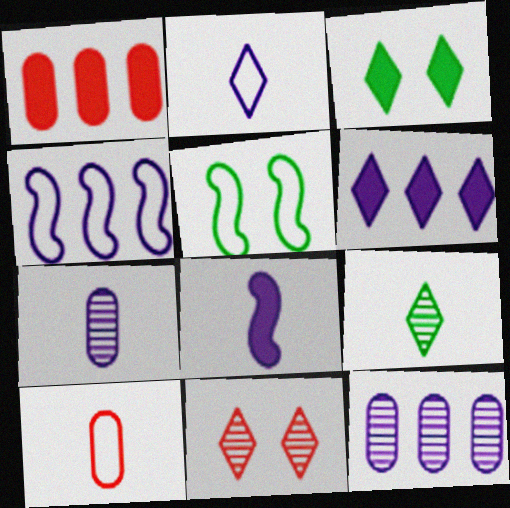[[1, 3, 8], 
[2, 7, 8], 
[4, 6, 12], 
[8, 9, 10]]